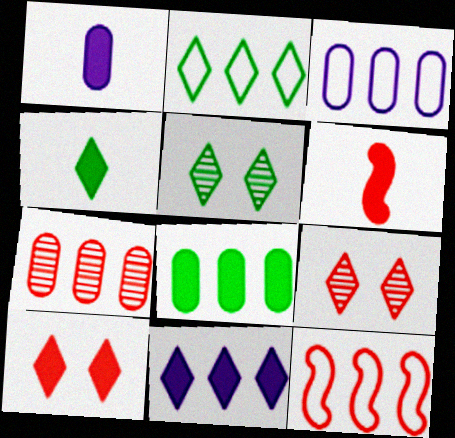[[1, 4, 6], 
[1, 5, 12], 
[2, 3, 12], 
[2, 4, 5], 
[3, 5, 6], 
[3, 7, 8], 
[4, 10, 11]]